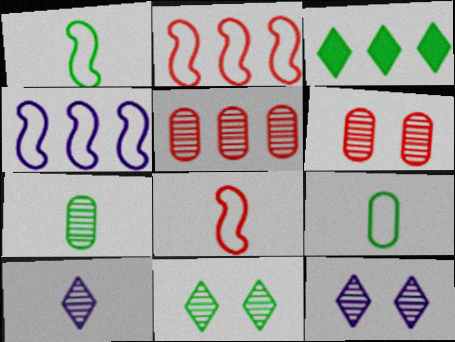[[3, 4, 5]]